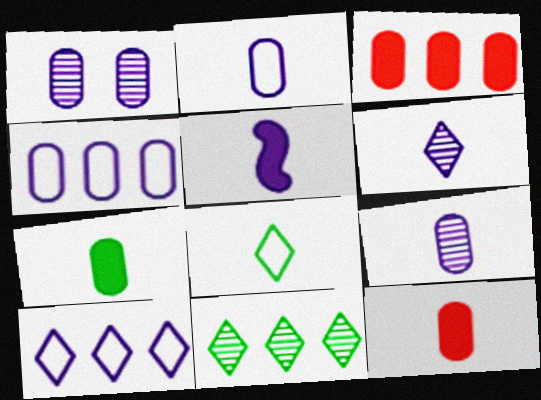[[1, 5, 10], 
[2, 5, 6]]